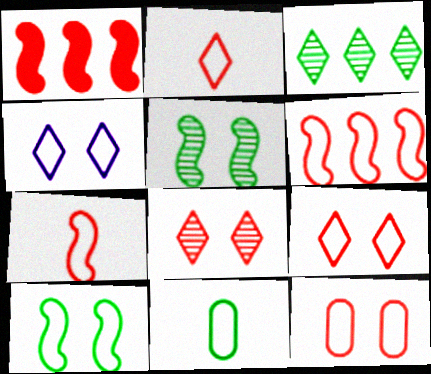[[2, 6, 12], 
[4, 6, 11], 
[4, 10, 12]]